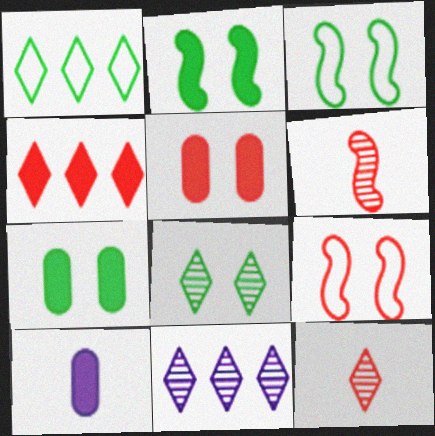[[1, 4, 11], 
[2, 4, 10], 
[3, 7, 8], 
[8, 11, 12]]